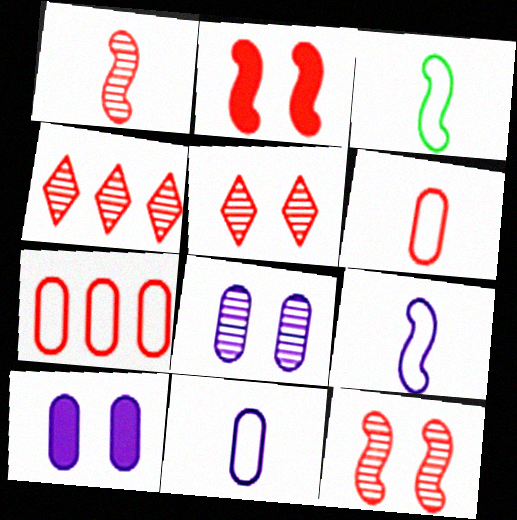[[2, 4, 6], 
[3, 4, 10]]